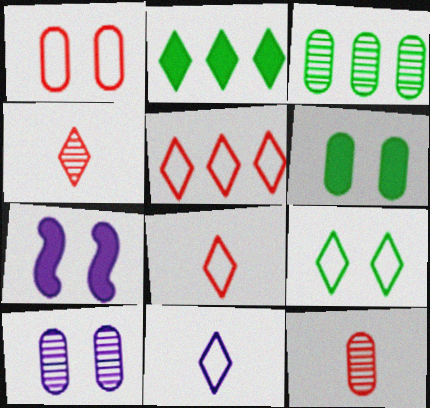[[1, 6, 10], 
[3, 7, 8], 
[3, 10, 12], 
[5, 9, 11]]